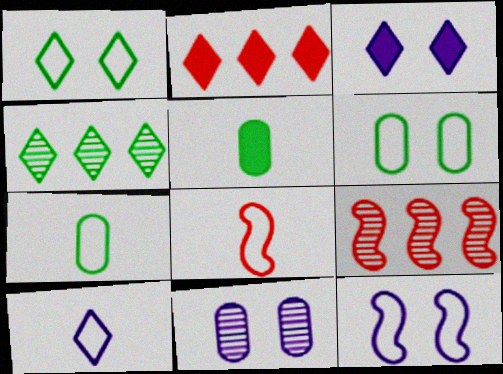[[3, 7, 9], 
[3, 11, 12], 
[7, 8, 10]]